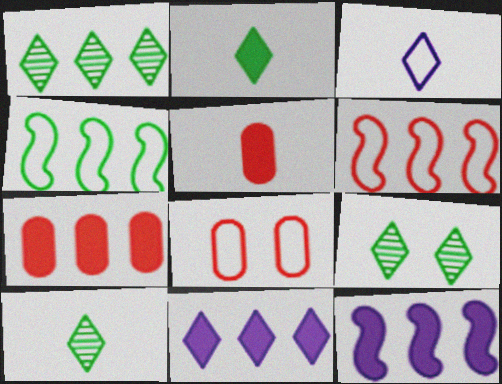[[1, 9, 10], 
[3, 4, 8], 
[8, 10, 12]]